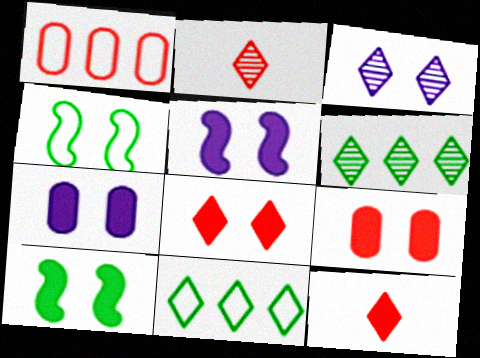[[2, 3, 6], 
[3, 4, 9], 
[3, 11, 12], 
[7, 8, 10]]